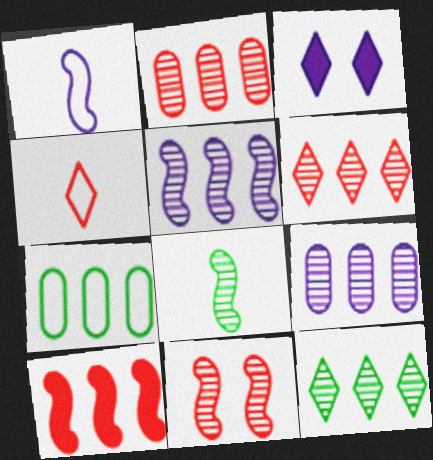[[1, 3, 9], 
[2, 5, 12], 
[3, 4, 12], 
[5, 8, 11]]